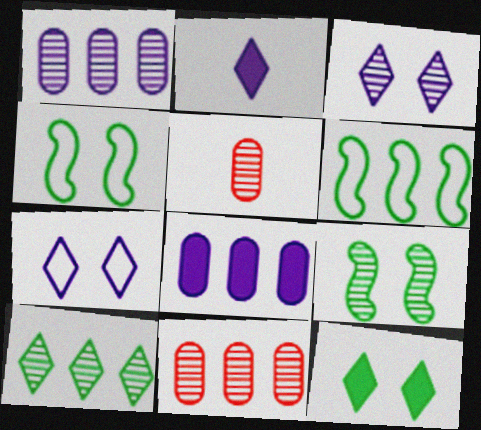[[2, 4, 11]]